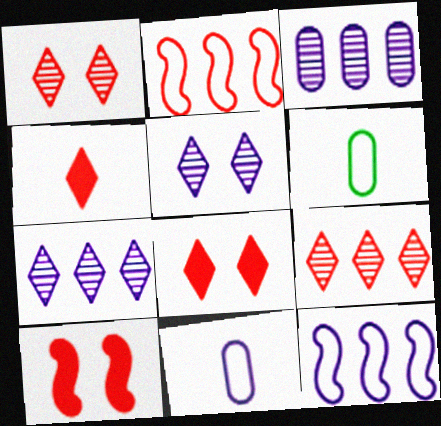[[6, 7, 10]]